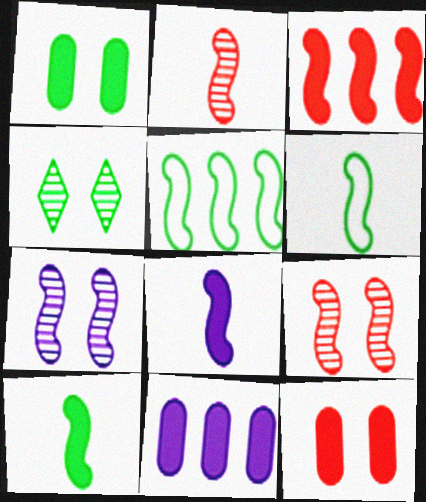[[2, 6, 8], 
[3, 6, 7], 
[5, 8, 9]]